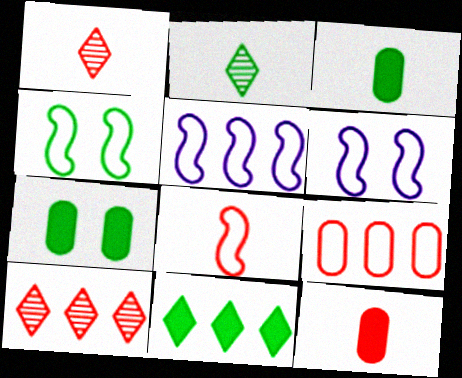[[1, 5, 7], 
[1, 8, 12], 
[3, 6, 10], 
[4, 5, 8]]